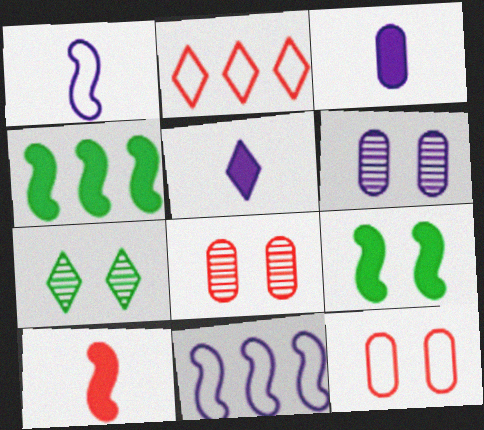[[2, 5, 7], 
[2, 8, 10], 
[5, 6, 11]]